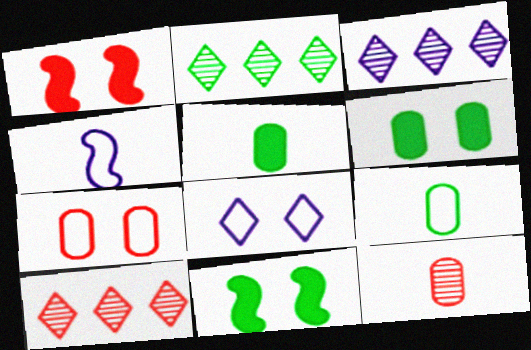[[1, 3, 9], 
[2, 3, 10], 
[2, 9, 11], 
[4, 6, 10]]